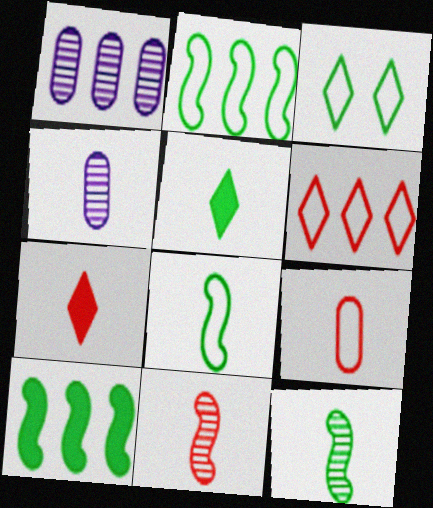[[1, 6, 10], 
[4, 7, 8], 
[7, 9, 11]]